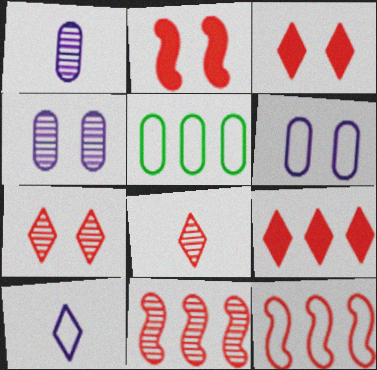[]